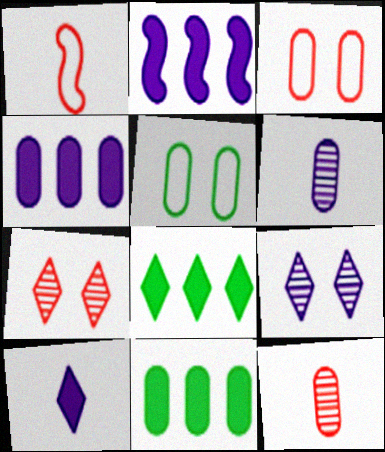[[1, 9, 11], 
[3, 6, 11], 
[4, 5, 12]]